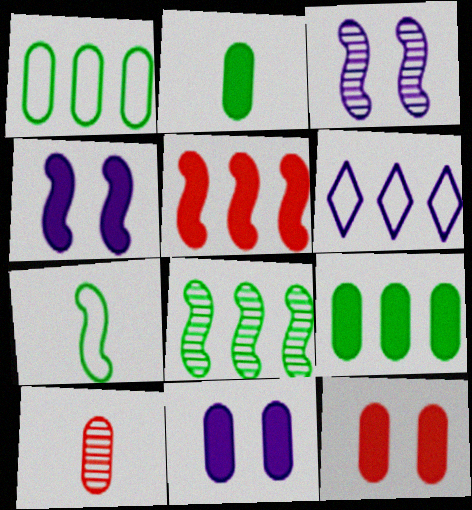[[1, 10, 11], 
[3, 5, 7]]